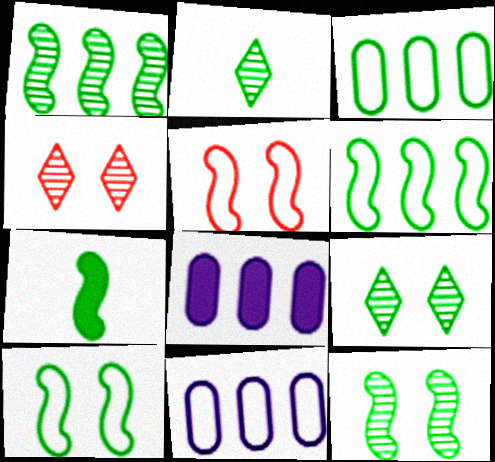[[1, 7, 10], 
[2, 5, 8], 
[3, 7, 9], 
[4, 7, 11], 
[6, 7, 12]]